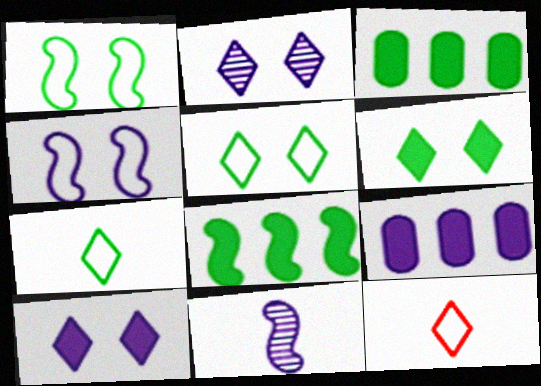[]